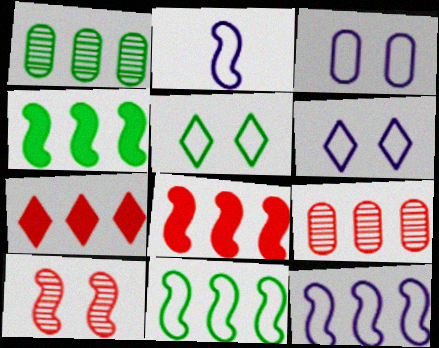[[1, 7, 12], 
[2, 4, 10]]